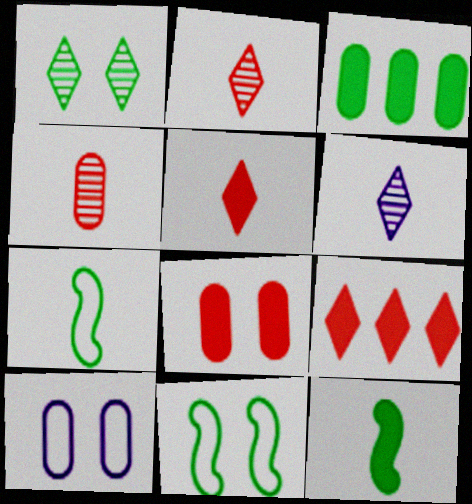[[1, 3, 7], 
[3, 4, 10]]